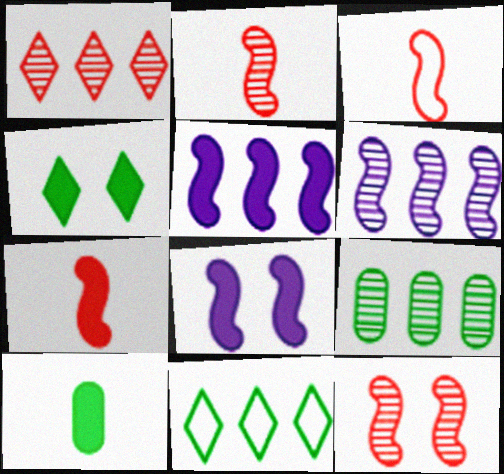[[1, 6, 9], 
[2, 3, 7]]